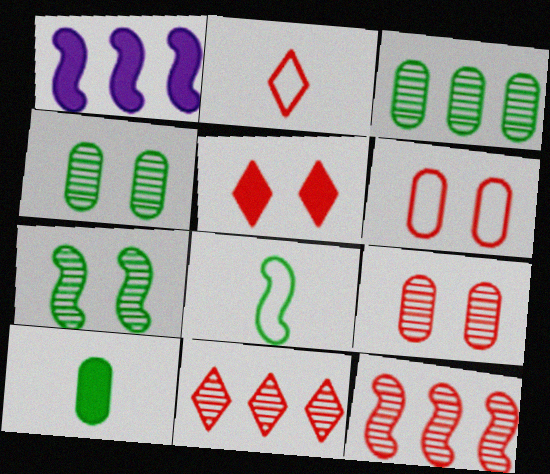[[1, 2, 4], 
[1, 5, 10], 
[2, 5, 11]]